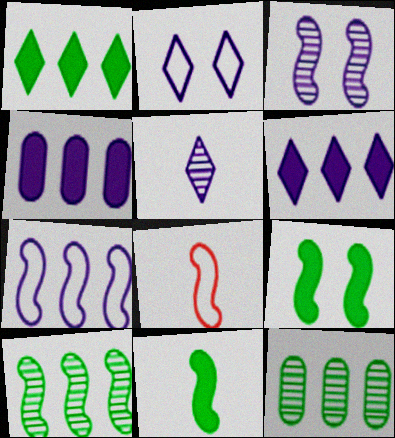[[2, 5, 6]]